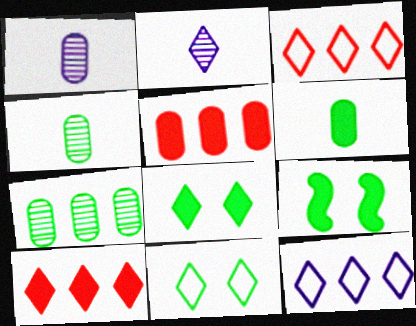[[1, 3, 9], 
[2, 3, 8], 
[2, 10, 11]]